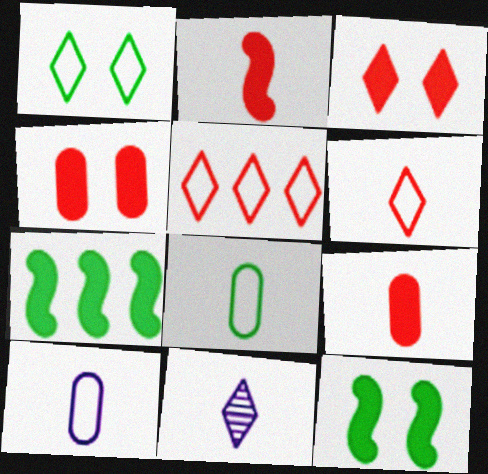[[2, 8, 11]]